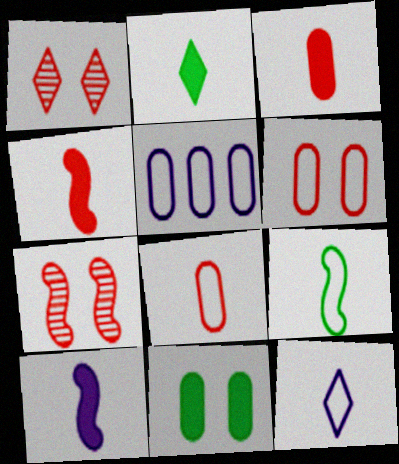[[2, 3, 10], 
[2, 5, 7], 
[8, 9, 12]]